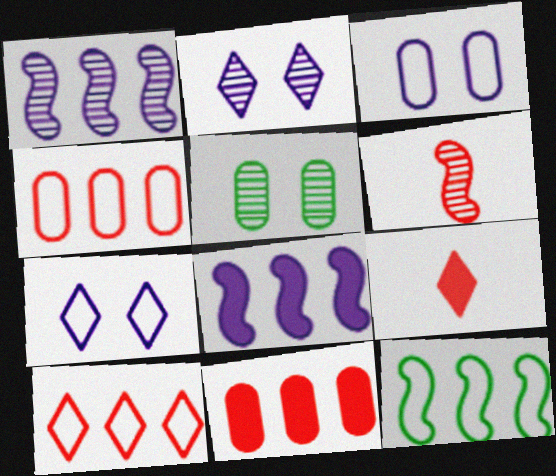[]